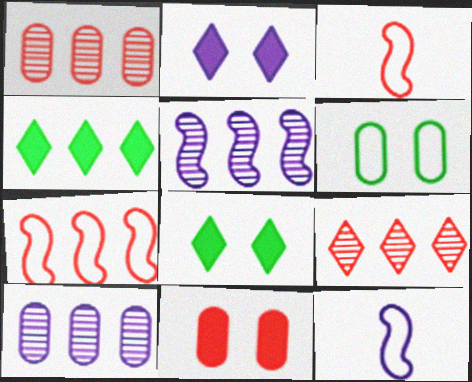[[1, 8, 12], 
[2, 10, 12], 
[3, 8, 10], 
[3, 9, 11], 
[4, 7, 10]]